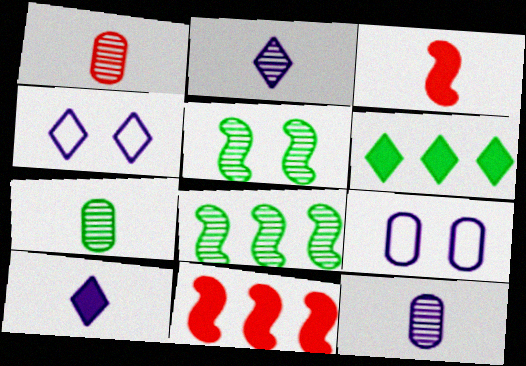[[1, 7, 12], 
[4, 7, 11]]